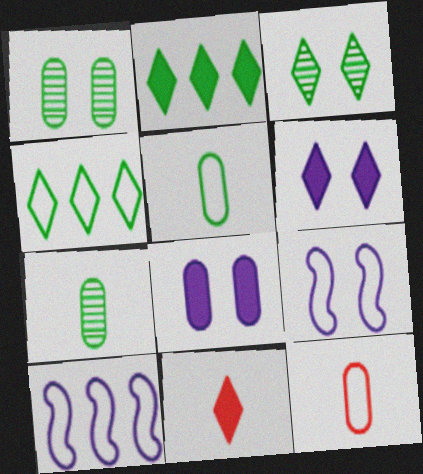[[1, 10, 11], 
[2, 6, 11], 
[4, 9, 12]]